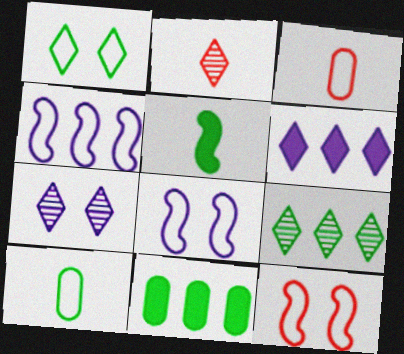[[1, 2, 6], 
[1, 3, 4], 
[2, 7, 9], 
[2, 8, 11]]